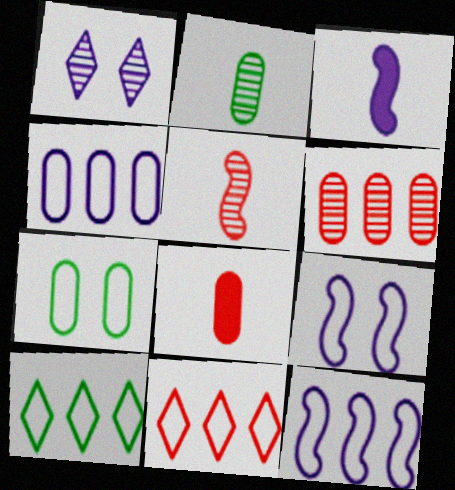[[1, 3, 4]]